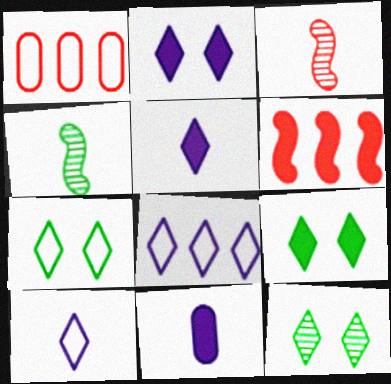[[1, 2, 4], 
[6, 9, 11], 
[7, 9, 12]]